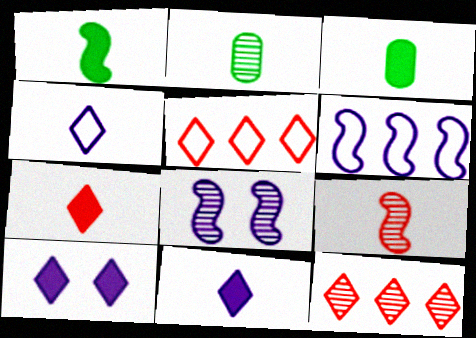[[2, 8, 12], 
[3, 4, 9], 
[3, 5, 8]]